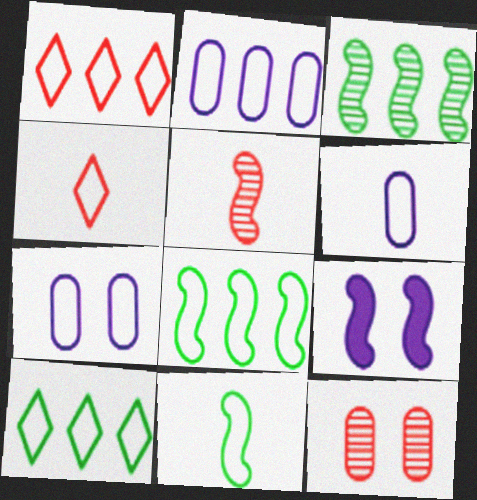[[1, 2, 8], 
[1, 7, 11], 
[2, 6, 7], 
[4, 6, 11], 
[4, 7, 8], 
[5, 8, 9]]